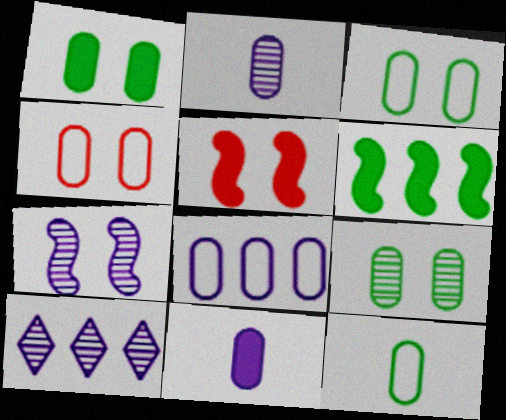[[1, 3, 9], 
[2, 7, 10], 
[4, 8, 12], 
[5, 10, 12]]